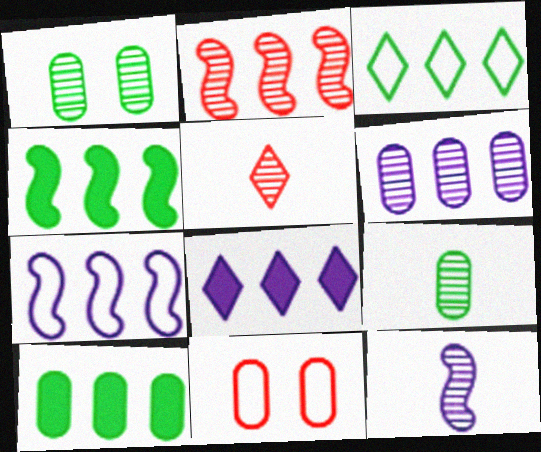[[2, 4, 7], 
[5, 9, 12], 
[6, 7, 8]]